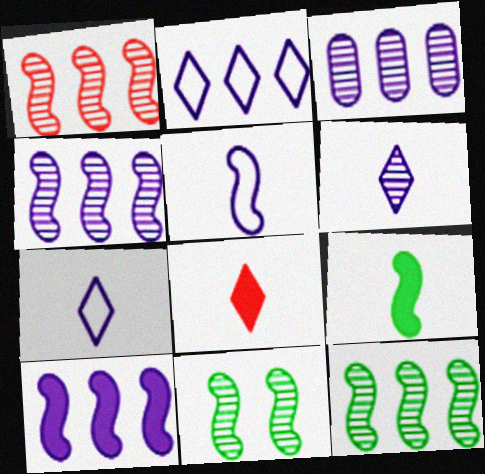[[1, 4, 12], 
[2, 3, 10]]